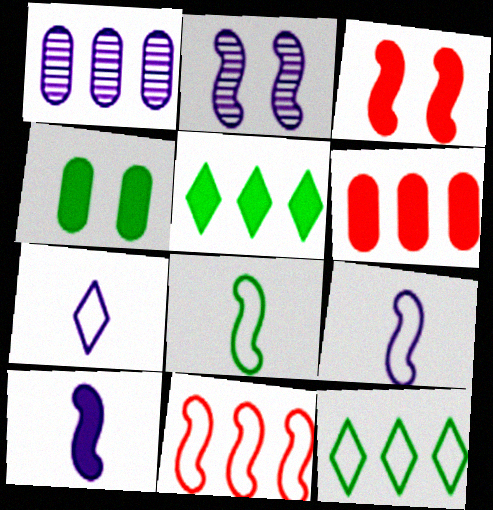[[1, 5, 11]]